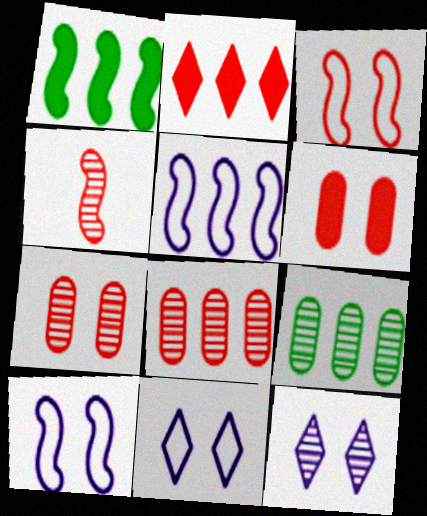[[1, 4, 10], 
[2, 5, 9], 
[4, 9, 12]]